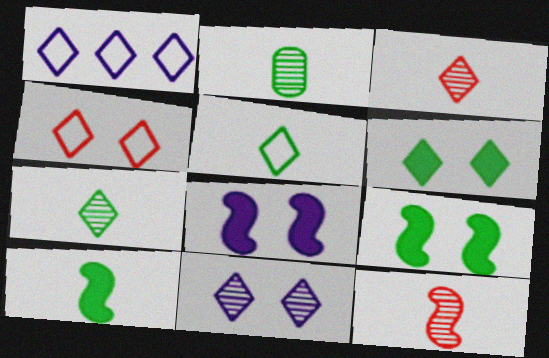[[1, 3, 6], 
[1, 4, 5], 
[2, 5, 10], 
[4, 6, 11]]